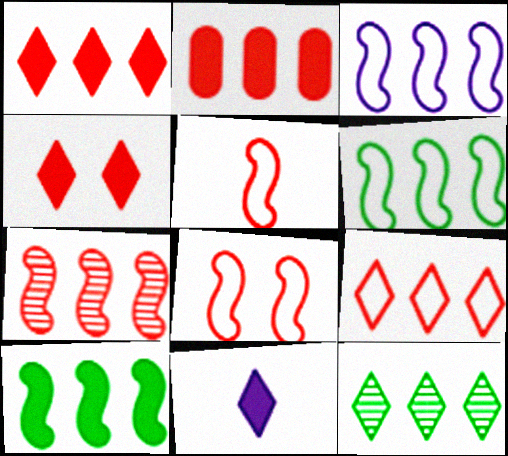[[2, 3, 12], 
[2, 7, 9], 
[3, 7, 10]]